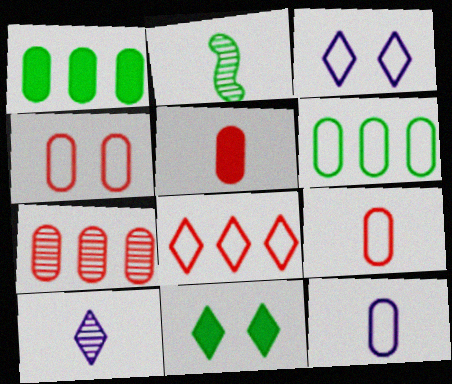[[2, 6, 11], 
[4, 5, 7], 
[4, 6, 12], 
[8, 10, 11]]